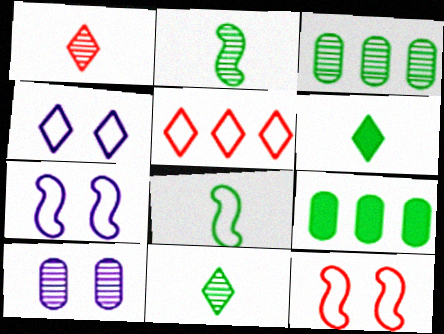[[1, 7, 9]]